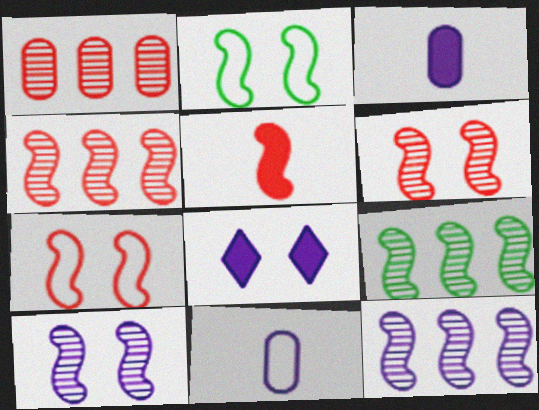[[2, 5, 12], 
[4, 5, 7], 
[4, 9, 12], 
[8, 11, 12]]